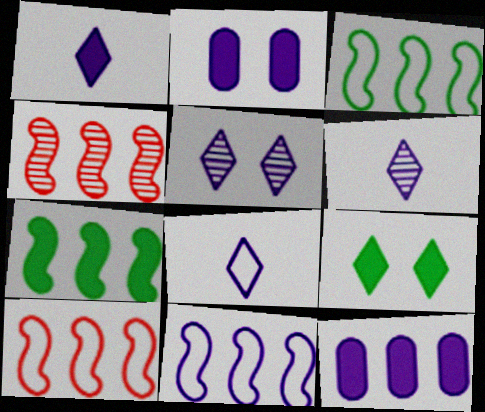[[1, 6, 8], 
[2, 6, 11], 
[3, 10, 11], 
[4, 7, 11]]